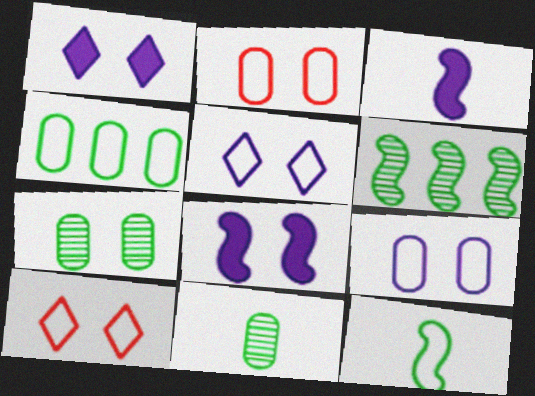[[7, 8, 10]]